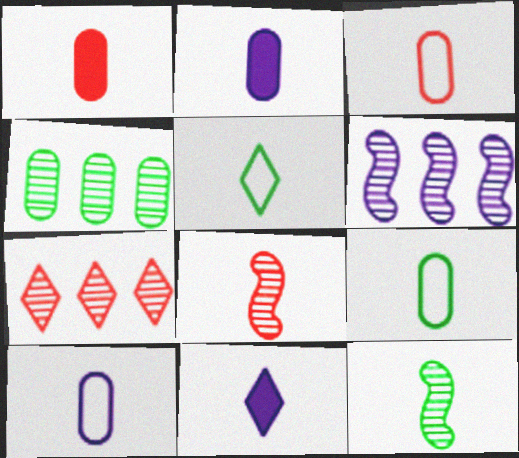[[2, 5, 8], 
[3, 9, 10], 
[3, 11, 12], 
[4, 6, 7], 
[8, 9, 11]]